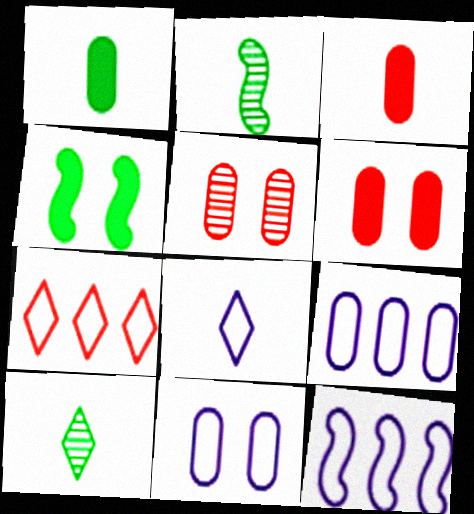[[1, 5, 9], 
[2, 3, 8], 
[6, 10, 12], 
[8, 11, 12]]